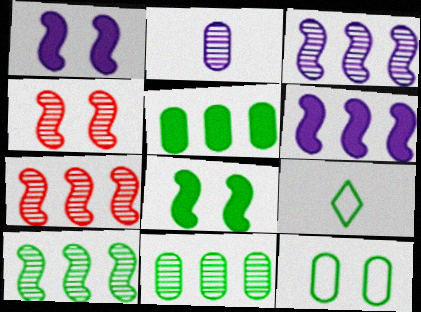[[3, 7, 10], 
[8, 9, 11]]